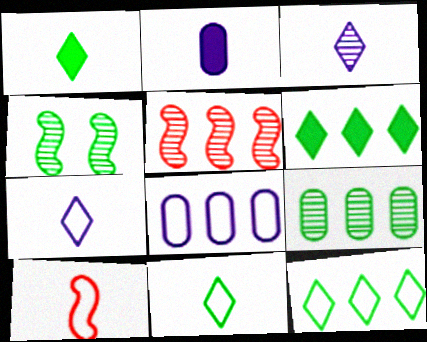[[5, 6, 8]]